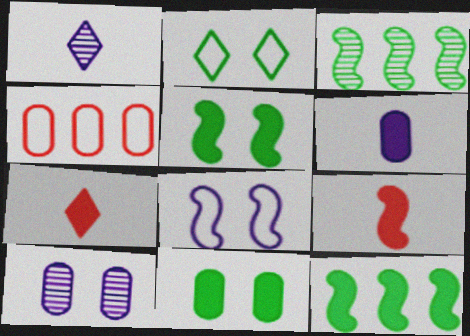[[1, 4, 5], 
[3, 8, 9]]